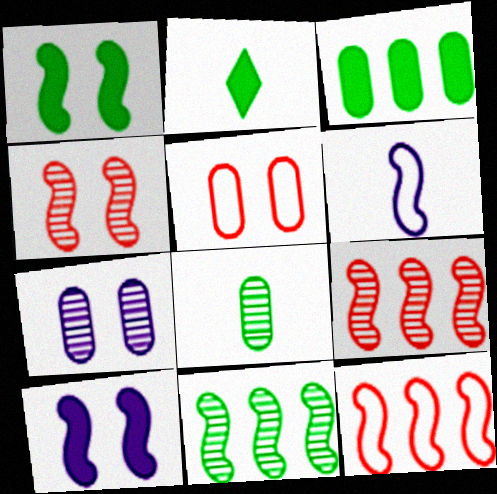[[1, 2, 3], 
[1, 6, 9], 
[2, 7, 12]]